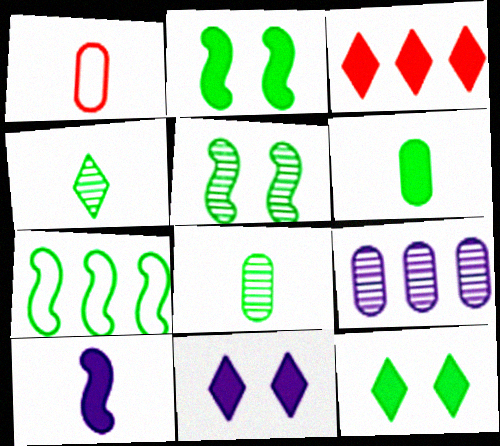[[1, 4, 10], 
[3, 7, 9], 
[7, 8, 12]]